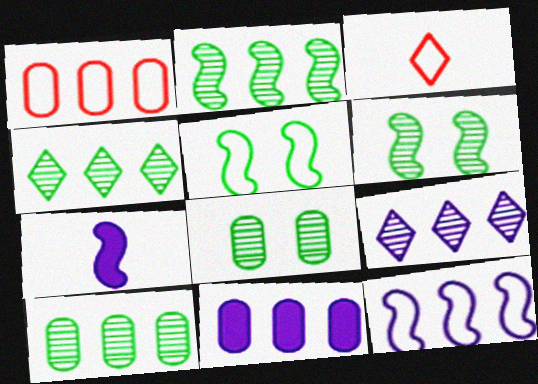[[1, 10, 11], 
[2, 4, 10], 
[3, 6, 11], 
[9, 11, 12]]